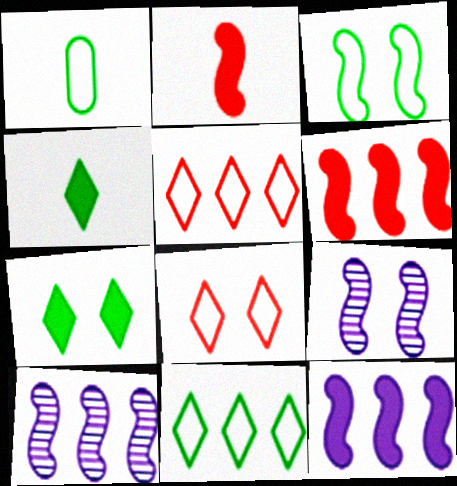[[1, 3, 11], 
[2, 3, 10]]